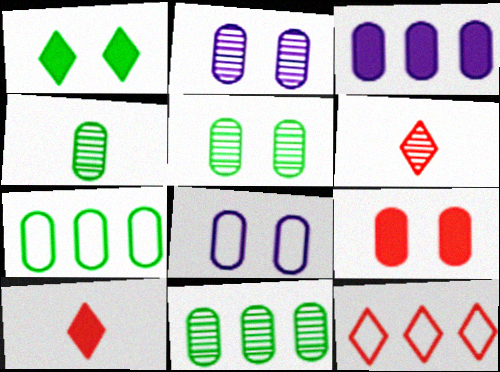[[4, 5, 11], 
[5, 8, 9]]